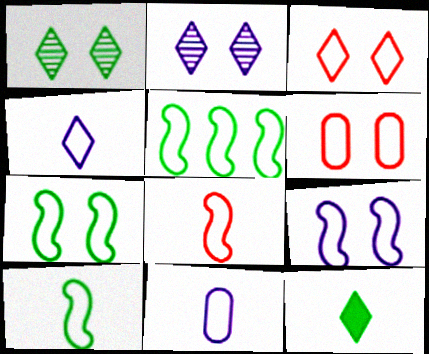[[3, 5, 11], 
[4, 5, 6], 
[5, 7, 10], 
[5, 8, 9]]